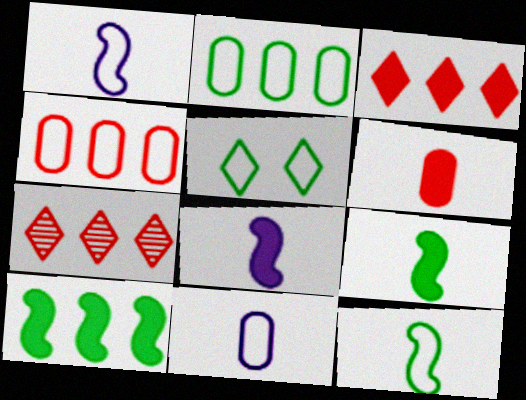[[1, 4, 5], 
[2, 5, 12]]